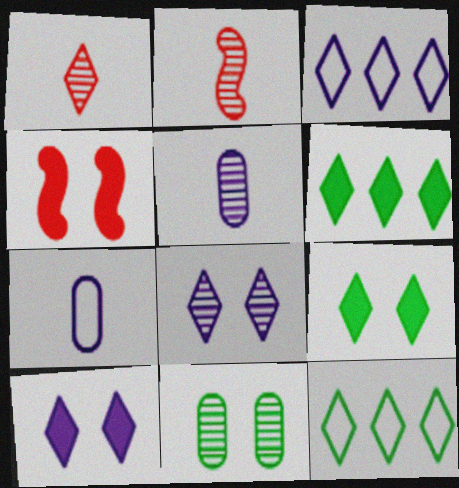[[1, 3, 9], 
[1, 10, 12], 
[4, 5, 12]]